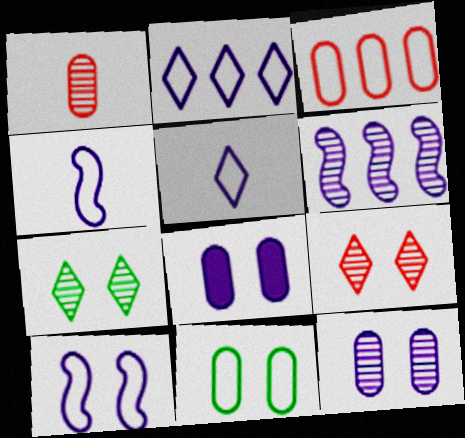[[1, 6, 7], 
[5, 6, 8]]